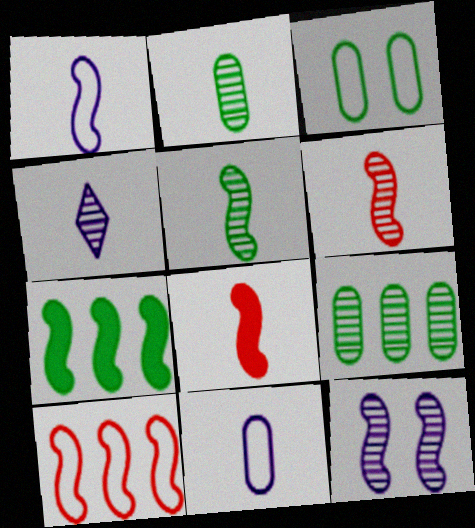[[1, 5, 8], 
[2, 4, 6]]